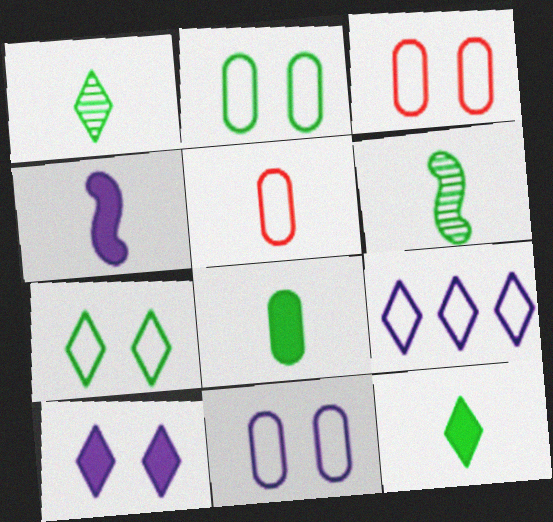[[1, 4, 5], 
[2, 3, 11]]